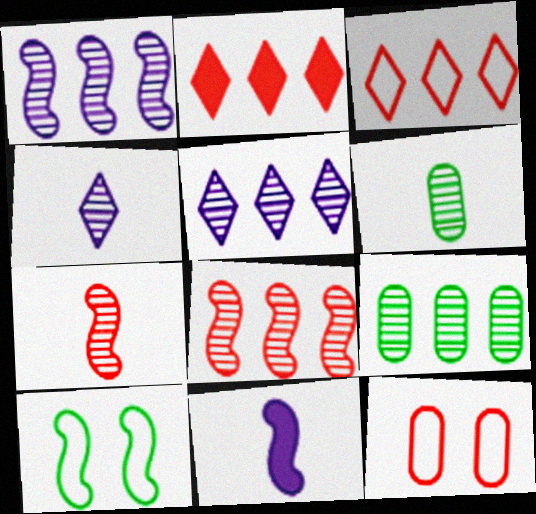[[2, 7, 12], 
[4, 6, 7], 
[5, 8, 9], 
[8, 10, 11]]